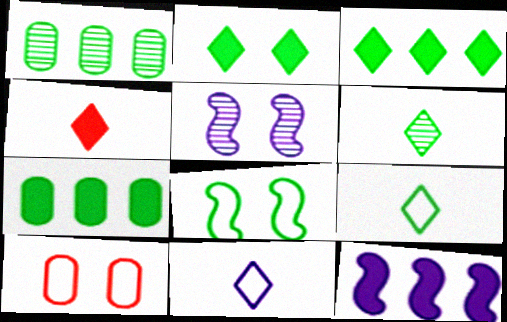[[2, 5, 10], 
[4, 6, 11], 
[6, 7, 8], 
[6, 10, 12]]